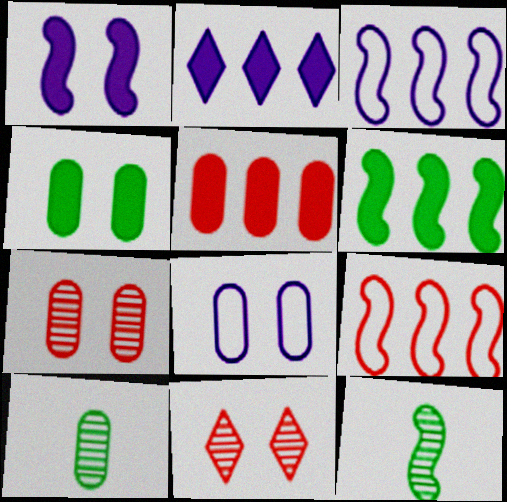[[1, 9, 12], 
[2, 5, 6], 
[4, 7, 8], 
[5, 8, 10]]